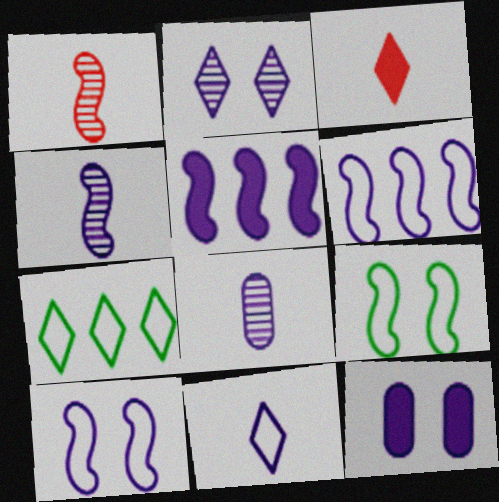[[1, 5, 9], 
[1, 7, 12], 
[2, 3, 7], 
[2, 10, 12], 
[4, 5, 10]]